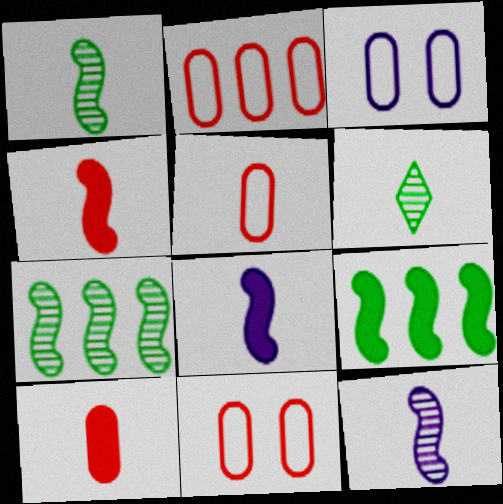[[2, 5, 11], 
[5, 6, 8]]